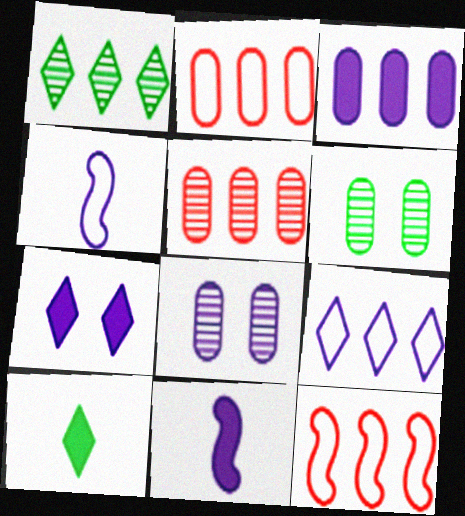[[1, 3, 12], 
[3, 7, 11], 
[8, 9, 11], 
[8, 10, 12]]